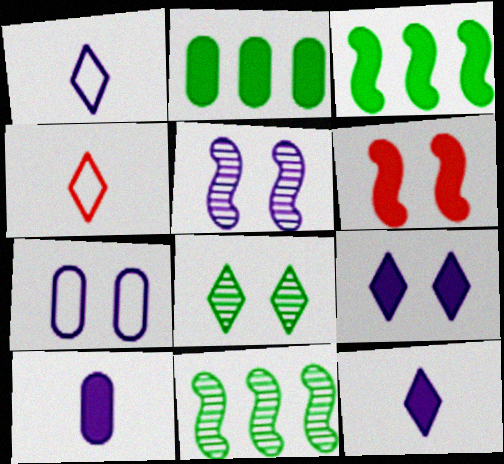[[2, 4, 5], 
[2, 6, 12], 
[5, 7, 9], 
[6, 7, 8]]